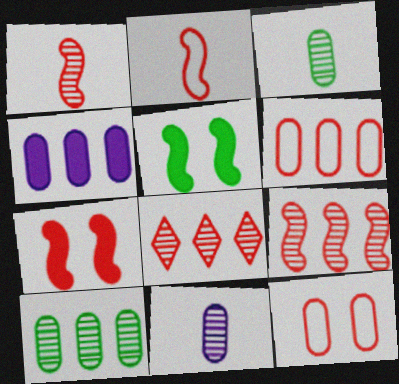[[2, 7, 9], 
[3, 4, 12], 
[4, 6, 10]]